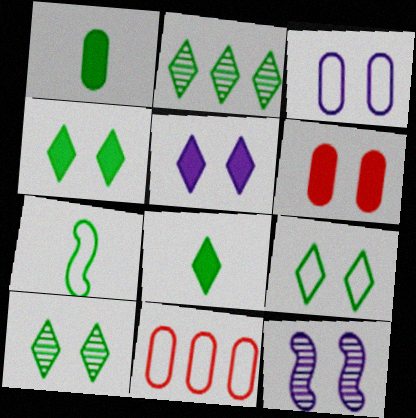[[2, 8, 9], 
[3, 5, 12], 
[4, 9, 10], 
[6, 9, 12], 
[8, 11, 12]]